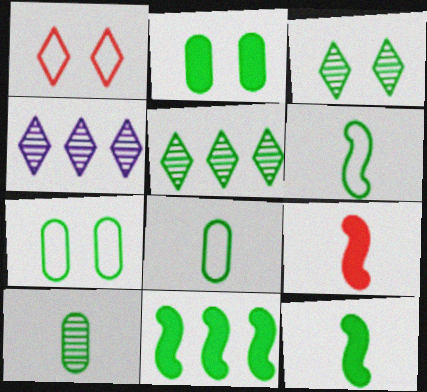[[2, 5, 6], 
[3, 8, 11], 
[4, 7, 9], 
[5, 7, 12]]